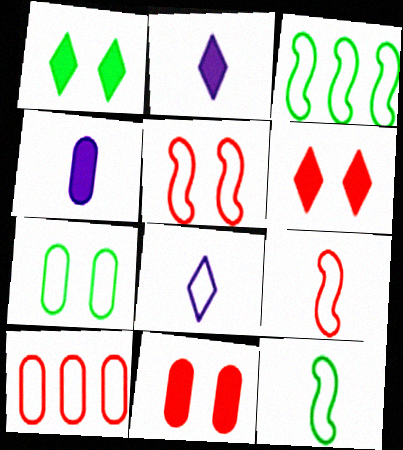[]